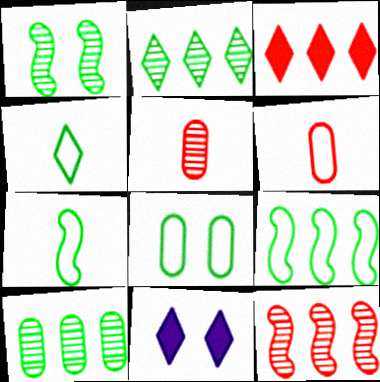[[4, 8, 9], 
[5, 9, 11]]